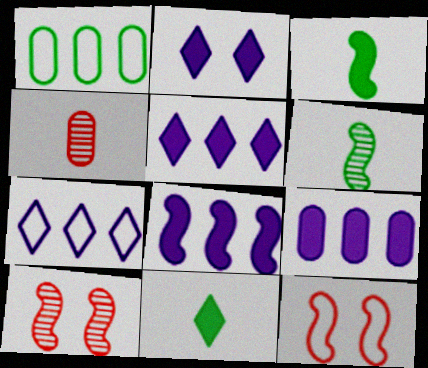[[5, 8, 9], 
[6, 8, 12]]